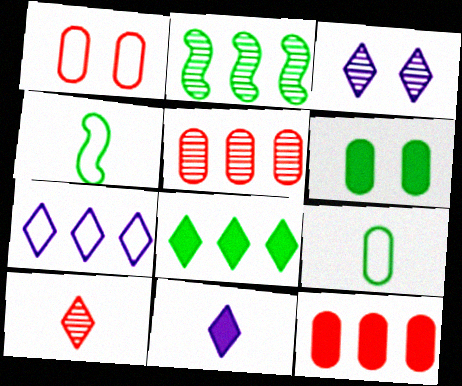[[1, 2, 11], 
[1, 4, 7], 
[2, 7, 12], 
[3, 4, 12], 
[3, 7, 11]]